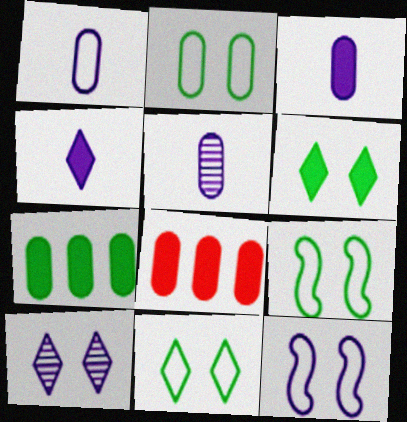[[1, 3, 5], 
[2, 5, 8], 
[2, 9, 11]]